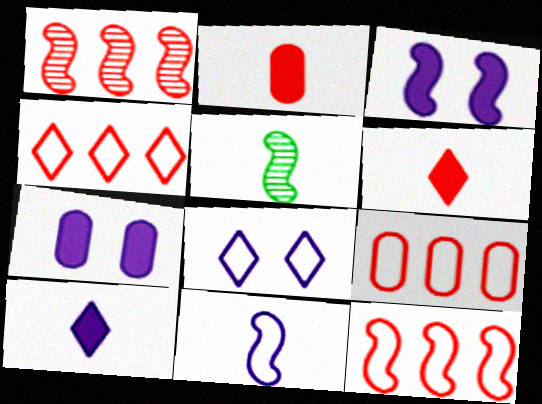[[3, 5, 12], 
[4, 5, 7], 
[4, 9, 12]]